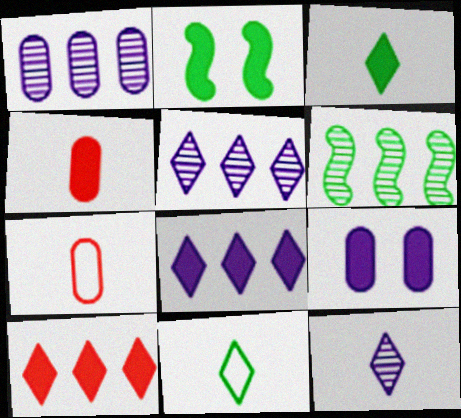[[2, 4, 8], 
[2, 5, 7]]